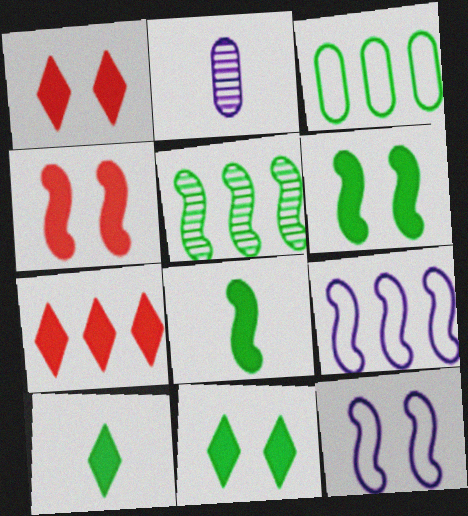[]